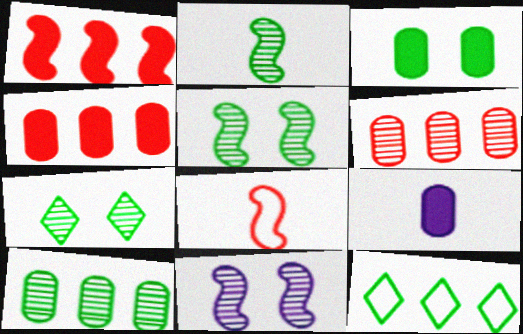[[2, 3, 12], 
[2, 7, 10], 
[3, 4, 9]]